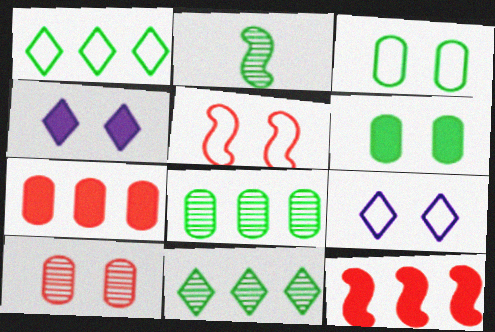[[1, 2, 6], 
[2, 7, 9], 
[3, 5, 9]]